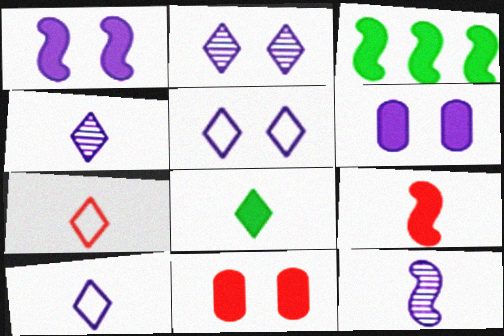[[1, 3, 9], 
[4, 7, 8]]